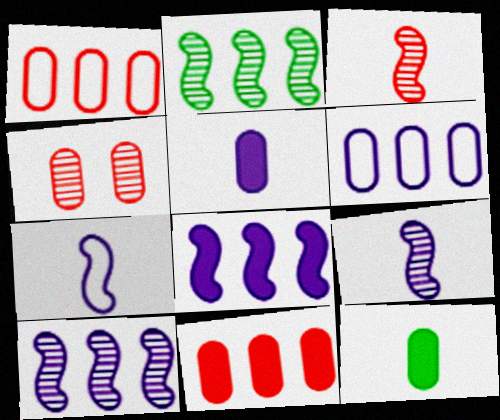[[4, 6, 12]]